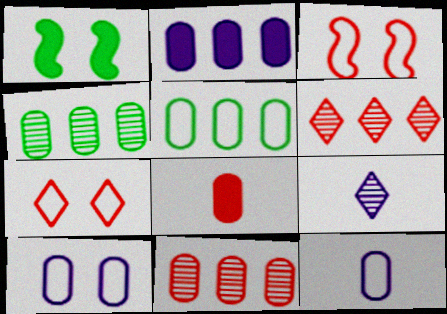[[1, 6, 12], 
[2, 5, 11], 
[3, 6, 8], 
[4, 8, 10]]